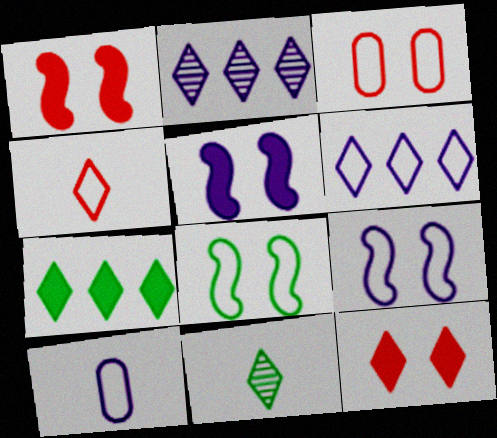[[2, 5, 10], 
[6, 9, 10], 
[6, 11, 12]]